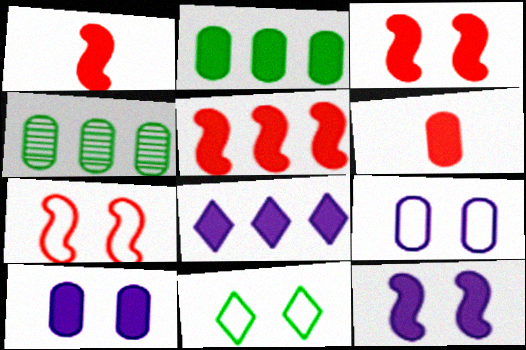[[1, 3, 5], 
[2, 5, 8], 
[2, 6, 10], 
[4, 6, 9], 
[7, 9, 11]]